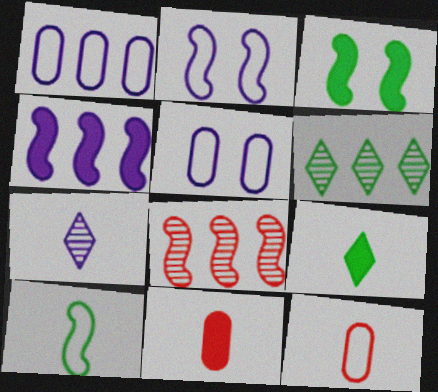[[2, 6, 11], 
[4, 5, 7], 
[5, 8, 9], 
[7, 10, 11]]